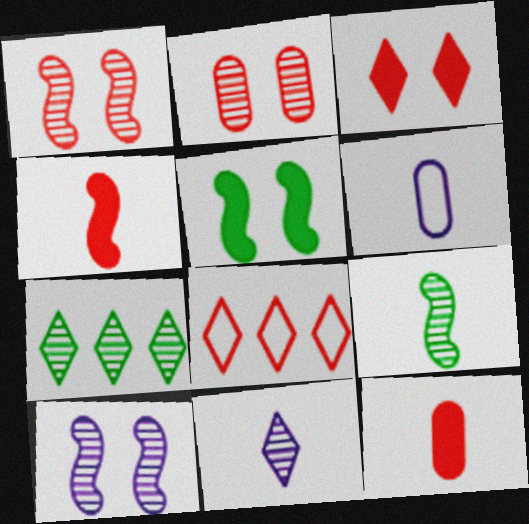[[1, 8, 12], 
[2, 4, 8]]